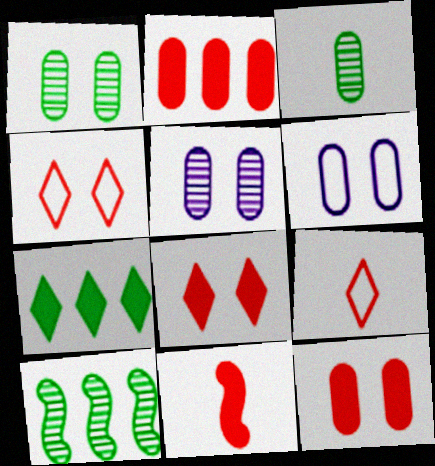[[1, 6, 12], 
[2, 3, 6], 
[2, 8, 11]]